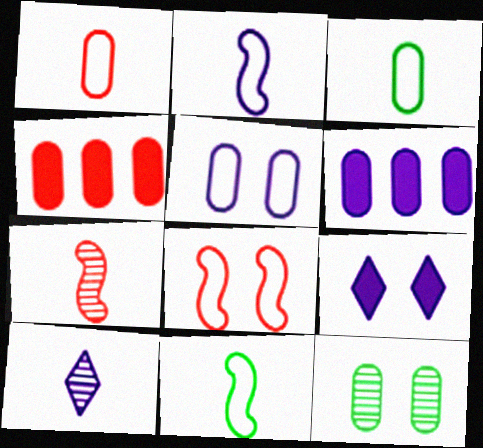[[1, 6, 12], 
[8, 9, 12]]